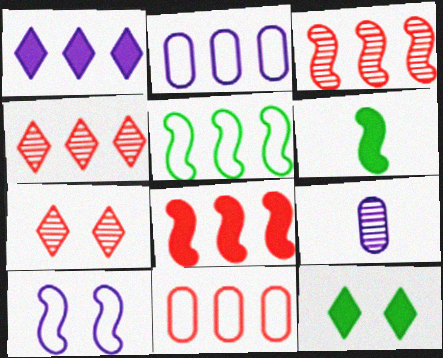[[1, 9, 10], 
[2, 6, 7], 
[3, 6, 10], 
[4, 8, 11]]